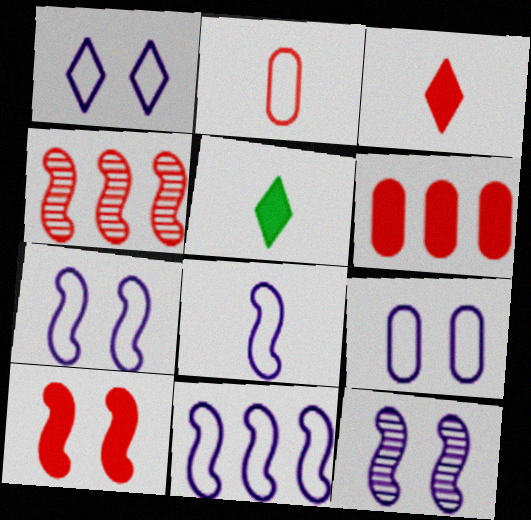[[1, 7, 9], 
[3, 6, 10], 
[4, 5, 9], 
[7, 8, 11]]